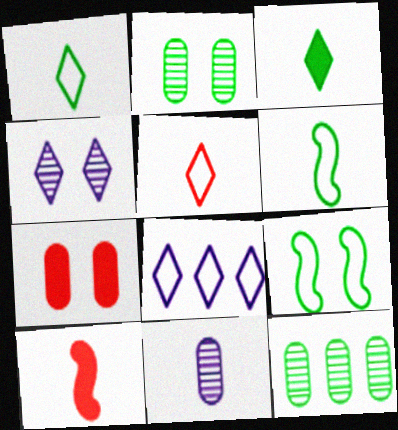[[1, 10, 11], 
[2, 8, 10], 
[3, 9, 12], 
[4, 7, 9]]